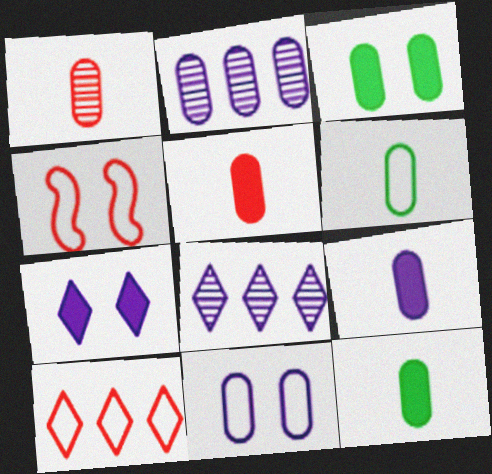[[1, 6, 9], 
[2, 9, 11], 
[4, 8, 12], 
[5, 9, 12]]